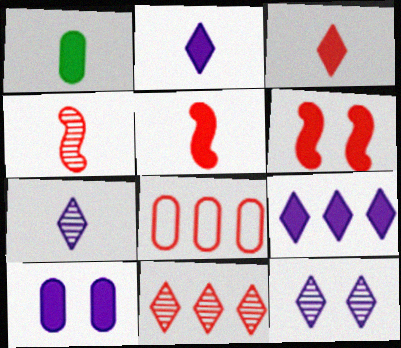[[1, 2, 5], 
[1, 6, 9]]